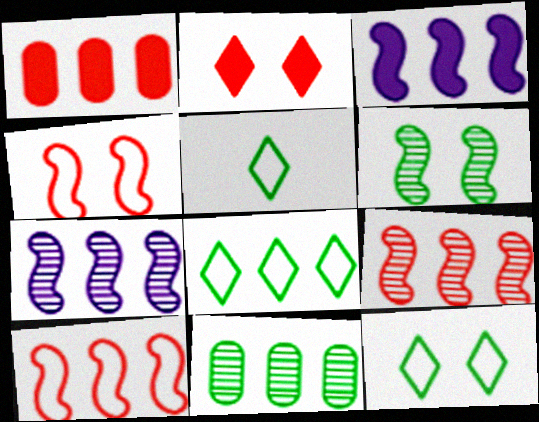[[1, 7, 8], 
[5, 8, 12]]